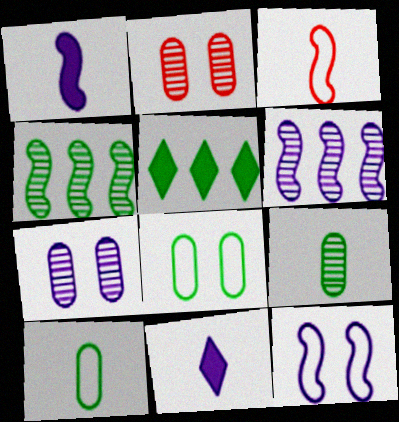[[1, 6, 12], 
[3, 5, 7], 
[3, 9, 11]]